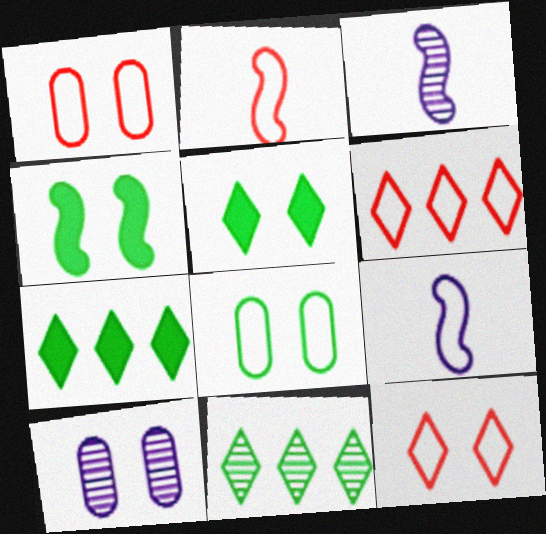[[1, 2, 6], 
[1, 3, 7], 
[2, 7, 10], 
[4, 10, 12], 
[6, 8, 9]]